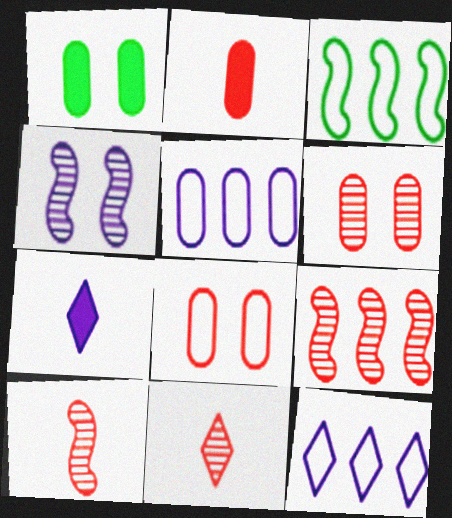[[1, 10, 12], 
[3, 6, 7], 
[4, 5, 7], 
[6, 9, 11]]